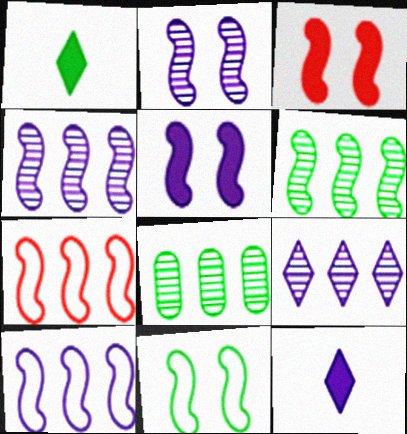[[1, 8, 11], 
[2, 3, 11]]